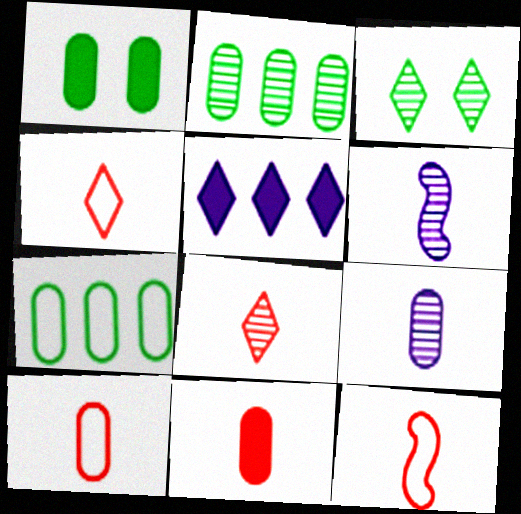[[3, 4, 5], 
[4, 10, 12], 
[8, 11, 12]]